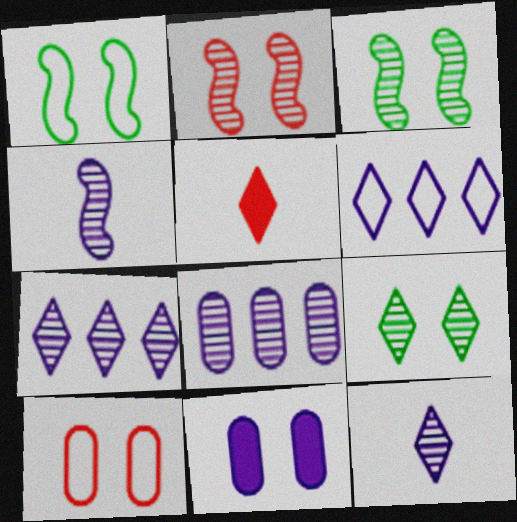[[1, 5, 8], 
[4, 6, 11], 
[5, 6, 9]]